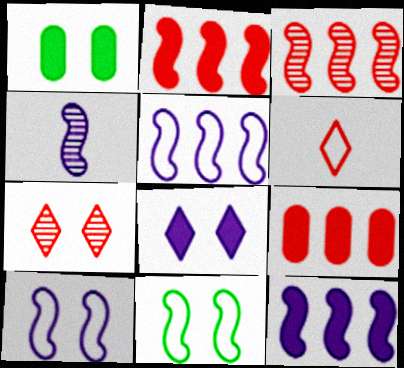[[1, 7, 10], 
[2, 4, 11], 
[4, 10, 12]]